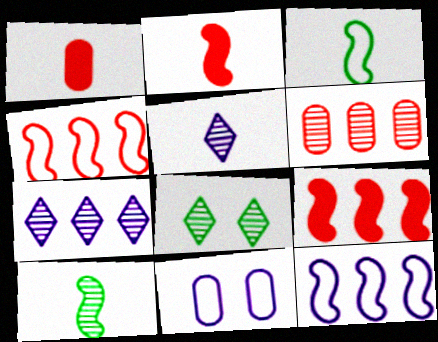[[1, 3, 5], 
[1, 8, 12]]